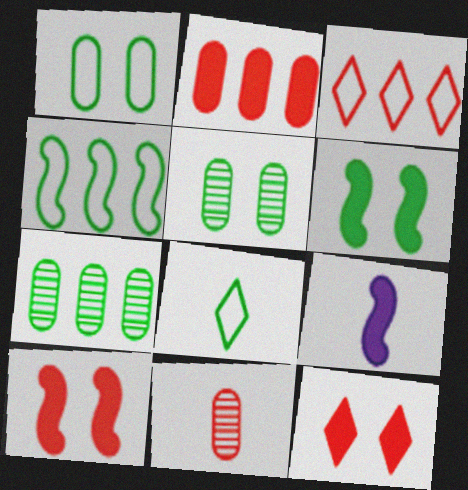[[1, 4, 8], 
[3, 5, 9], 
[3, 10, 11], 
[6, 7, 8], 
[8, 9, 11]]